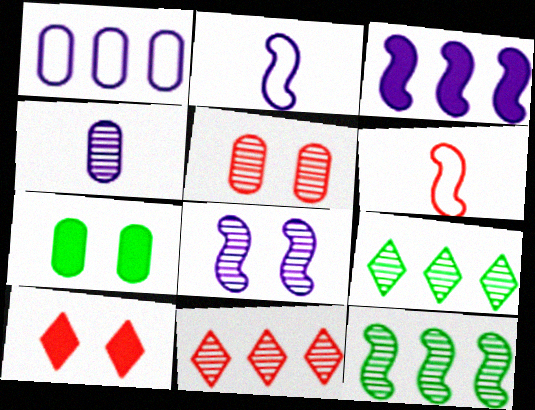[[2, 3, 8], 
[2, 7, 11]]